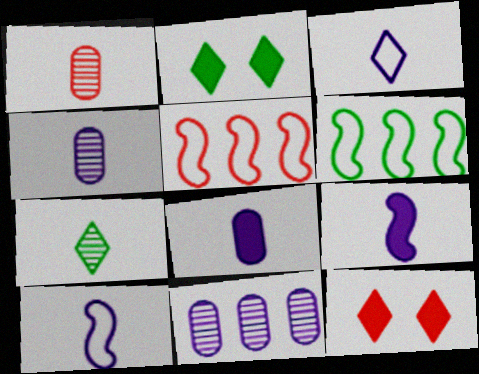[[1, 5, 12], 
[2, 4, 5], 
[3, 4, 9], 
[4, 6, 12]]